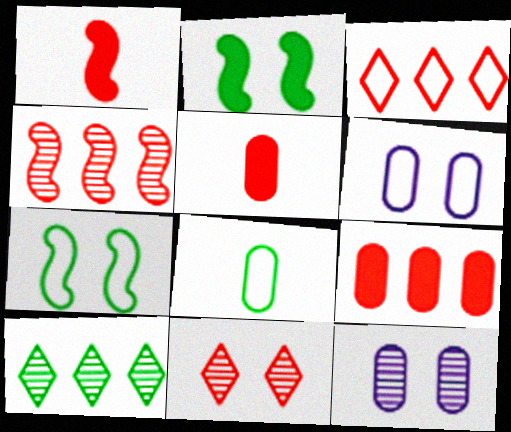[[1, 6, 10], 
[2, 6, 11], 
[2, 8, 10], 
[3, 4, 9], 
[8, 9, 12]]